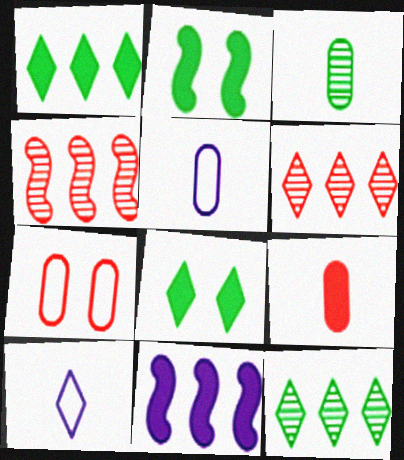[[2, 5, 6], 
[3, 5, 9], 
[4, 5, 8], 
[6, 8, 10], 
[8, 9, 11]]